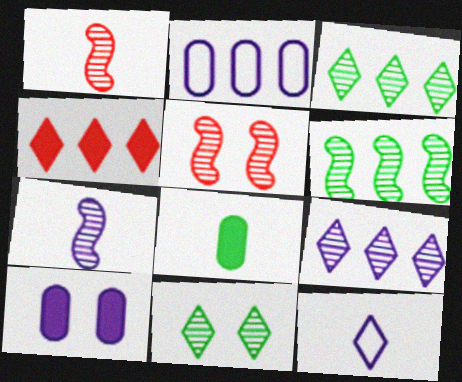[[1, 8, 12], 
[2, 4, 6], 
[4, 11, 12], 
[5, 6, 7]]